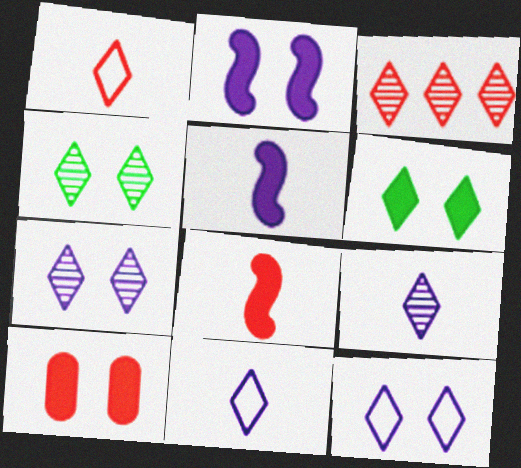[[2, 6, 10], 
[3, 4, 9], 
[3, 6, 11]]